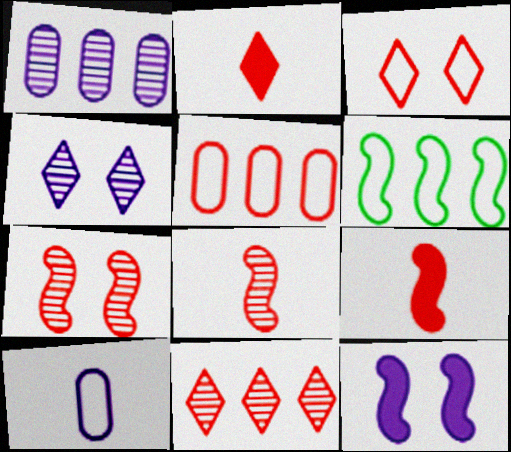[[2, 3, 11], 
[2, 5, 7], 
[3, 6, 10], 
[6, 8, 12]]